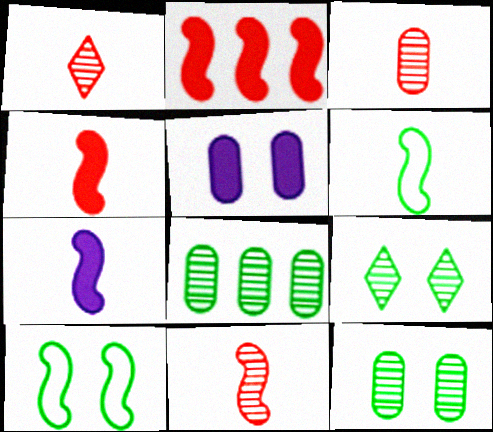[[1, 3, 11], 
[6, 7, 11]]